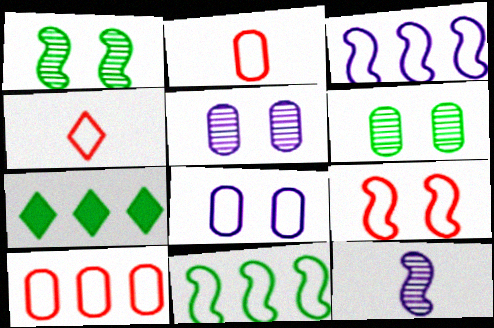[[4, 8, 11], 
[4, 9, 10]]